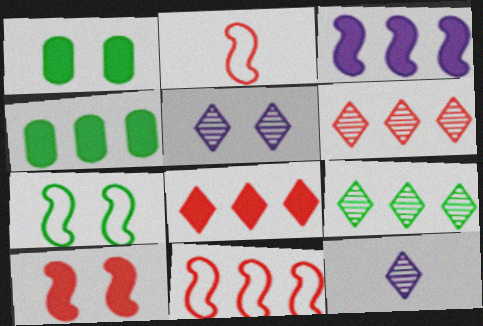[[1, 11, 12], 
[2, 4, 5], 
[3, 4, 8]]